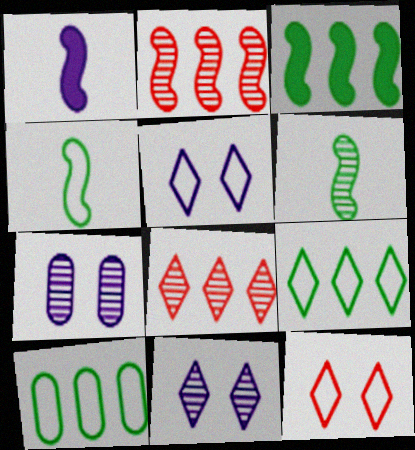[[6, 7, 8]]